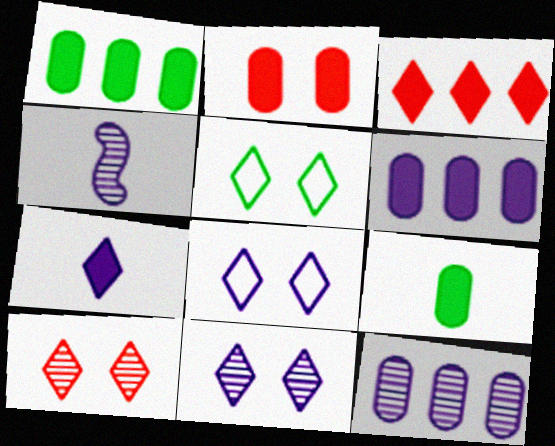[[2, 6, 9], 
[4, 6, 8], 
[4, 11, 12]]